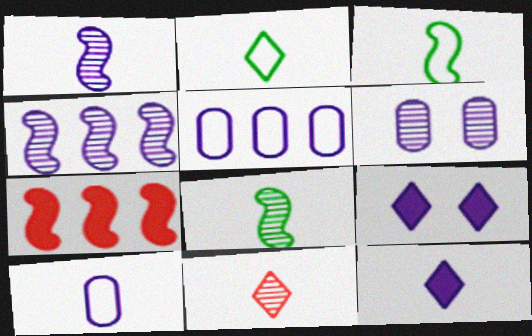[[1, 5, 9], 
[1, 10, 12], 
[2, 6, 7], 
[2, 11, 12], 
[4, 9, 10]]